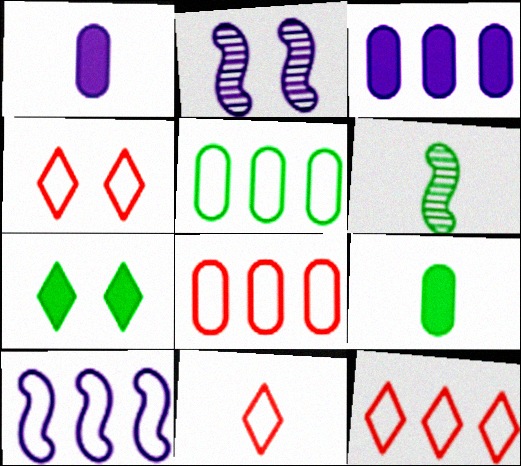[[1, 6, 11], 
[2, 9, 12], 
[3, 4, 6], 
[4, 11, 12], 
[5, 6, 7], 
[5, 10, 12]]